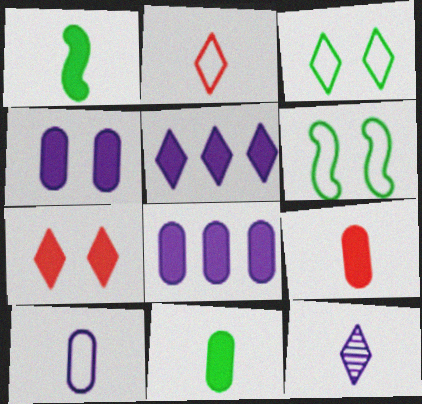[[1, 7, 8]]